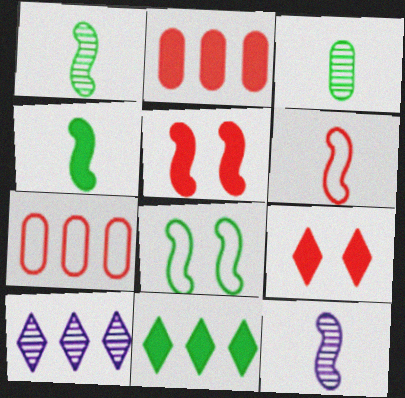[[3, 8, 11], 
[4, 6, 12]]